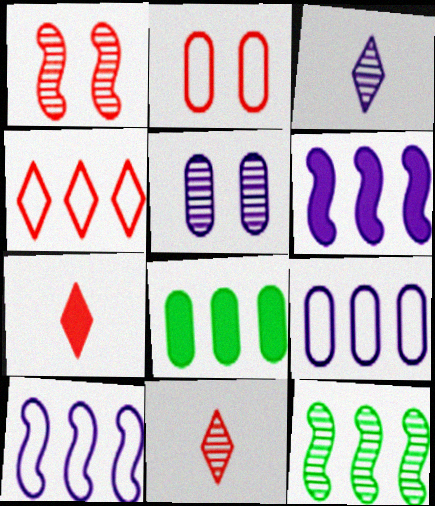[[5, 11, 12]]